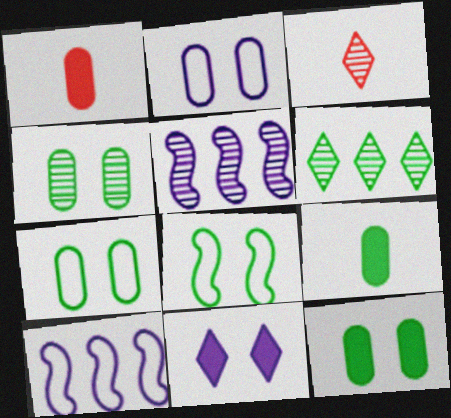[[3, 4, 5], 
[3, 10, 12], 
[4, 7, 12], 
[6, 8, 9]]